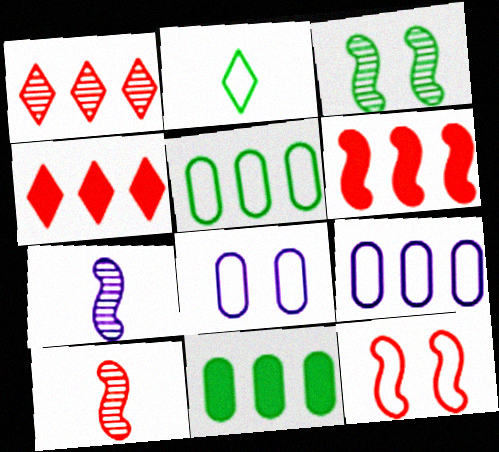[[2, 3, 11], 
[2, 9, 12], 
[6, 10, 12]]